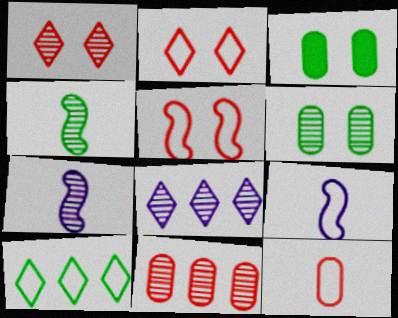[[3, 4, 10]]